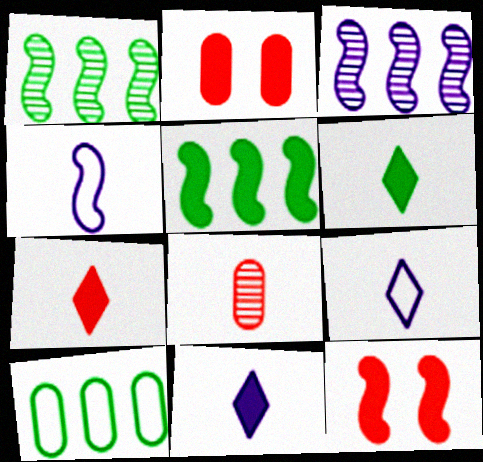[[1, 2, 9], 
[1, 4, 12], 
[2, 5, 11], 
[4, 6, 8], 
[6, 7, 11]]